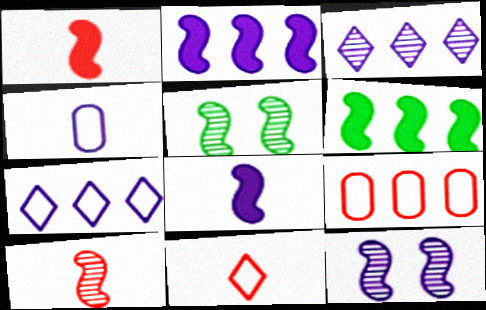[[3, 6, 9]]